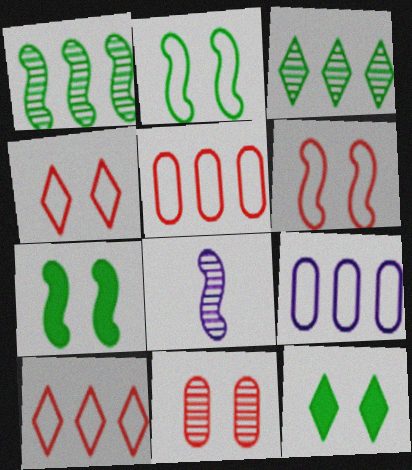[[3, 8, 11], 
[5, 8, 12]]